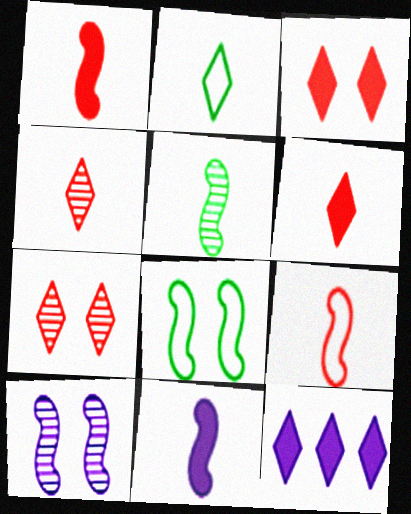[[2, 7, 12], 
[5, 9, 11]]